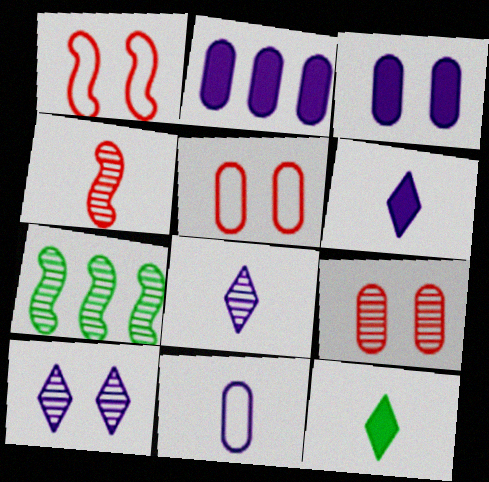[[4, 11, 12], 
[5, 6, 7], 
[7, 8, 9]]